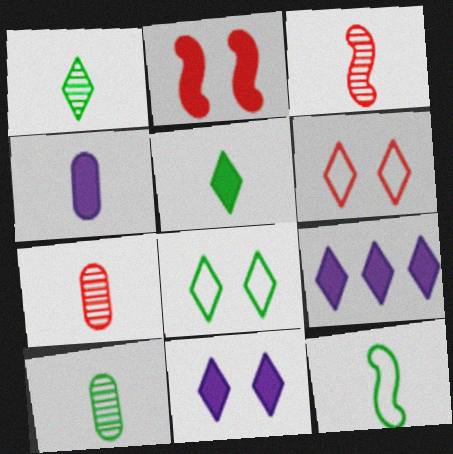[[1, 6, 9], 
[5, 10, 12]]